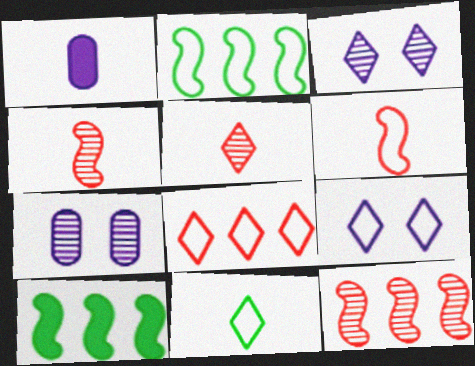[[1, 4, 11], 
[8, 9, 11]]